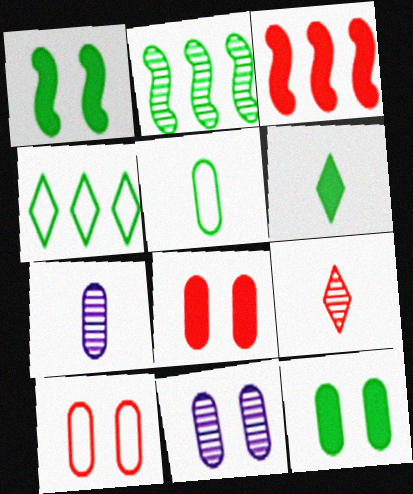[[2, 9, 11], 
[3, 9, 10], 
[10, 11, 12]]